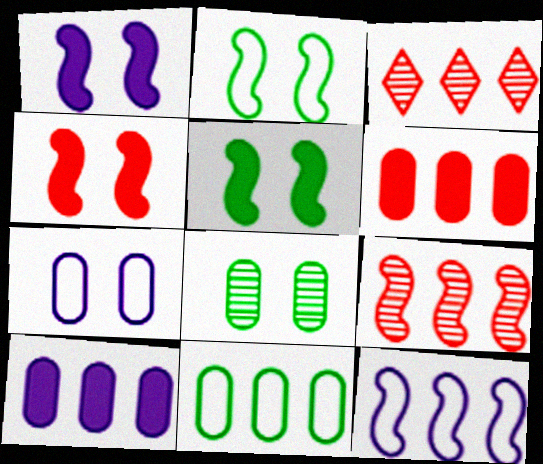[[1, 4, 5]]